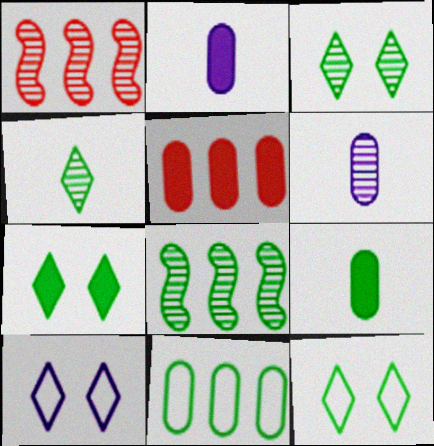[[1, 2, 12], 
[1, 3, 6], 
[1, 9, 10], 
[3, 7, 12], 
[8, 9, 12]]